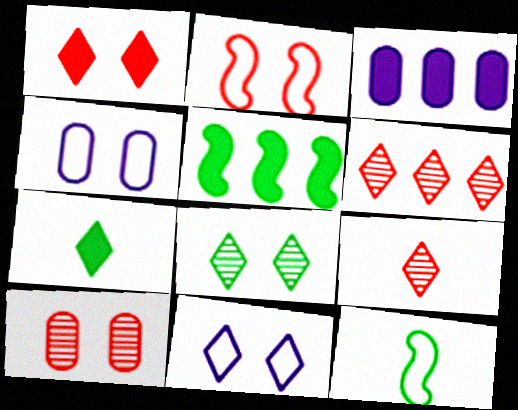[[1, 2, 10], 
[1, 8, 11], 
[4, 5, 9], 
[6, 7, 11]]